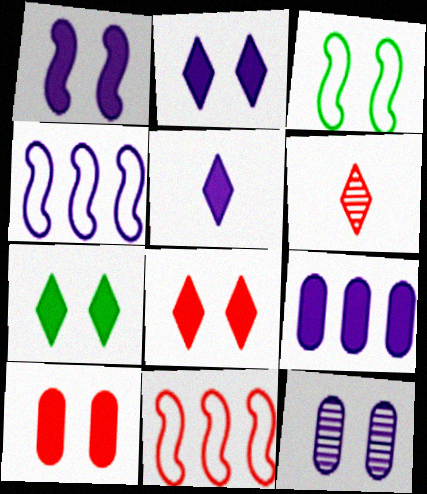[[1, 5, 9], 
[1, 7, 10], 
[2, 7, 8], 
[3, 6, 9], 
[3, 8, 12], 
[4, 5, 12], 
[6, 10, 11]]